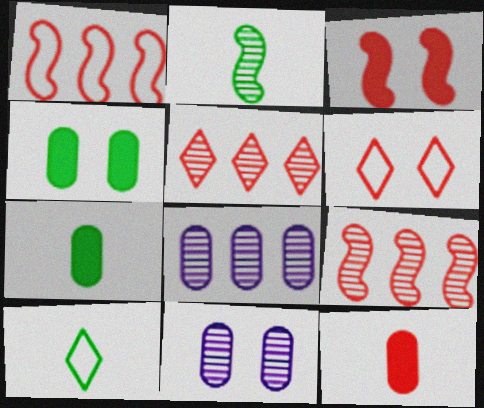[[2, 5, 11], 
[2, 7, 10], 
[3, 8, 10], 
[6, 9, 12]]